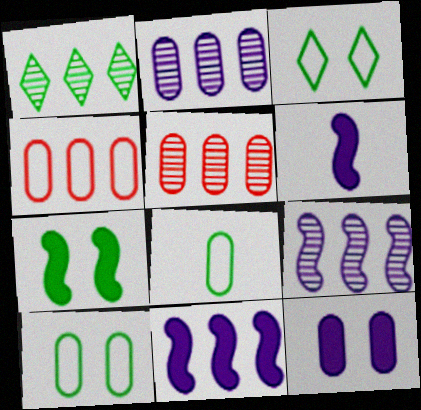[[1, 4, 11], 
[1, 5, 9], 
[1, 7, 8], 
[3, 5, 6], 
[5, 8, 12]]